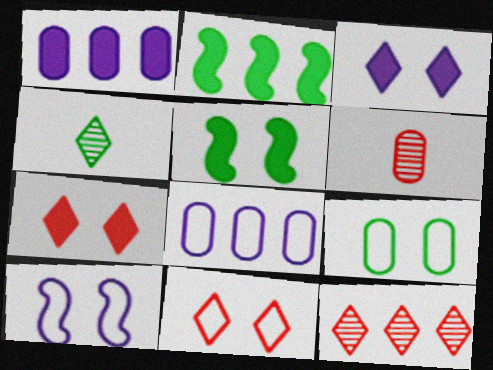[[1, 6, 9], 
[2, 4, 9], 
[2, 8, 12], 
[9, 10, 11]]